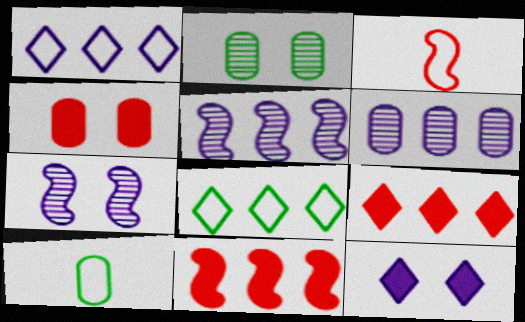[[4, 6, 10], 
[6, 8, 11], 
[7, 9, 10]]